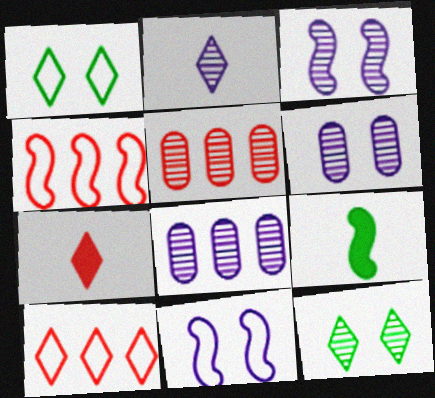[[2, 3, 8], 
[3, 4, 9], 
[6, 9, 10]]